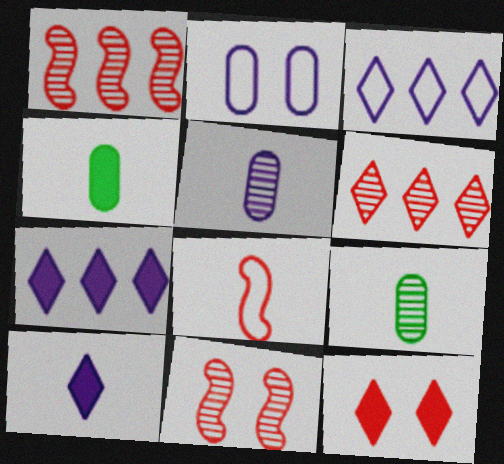[[3, 4, 11], 
[8, 9, 10]]